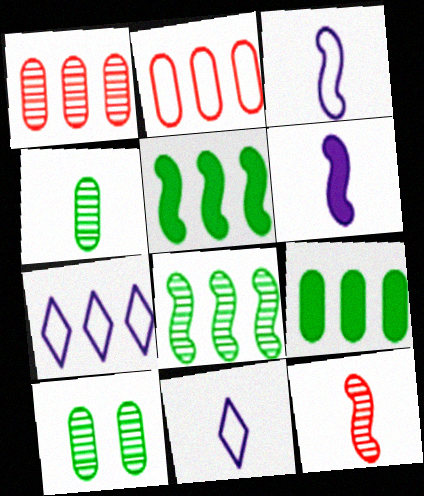[[1, 5, 7]]